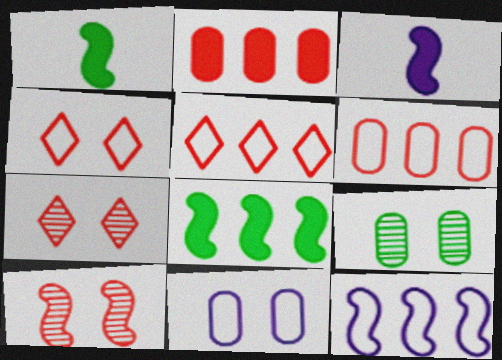[[1, 10, 12], 
[3, 5, 9]]